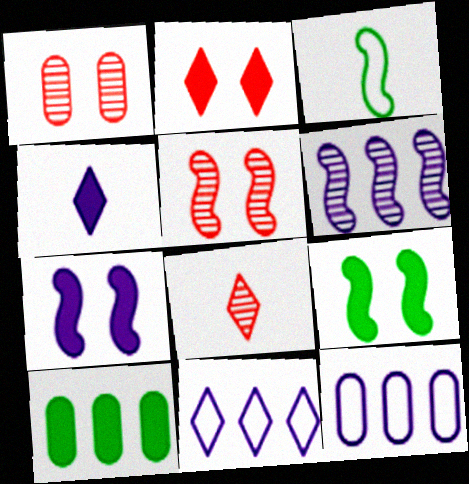[[8, 9, 12]]